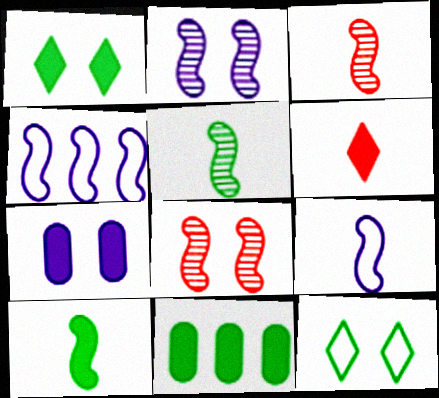[[1, 10, 11], 
[3, 9, 10], 
[4, 8, 10], 
[5, 11, 12], 
[7, 8, 12]]